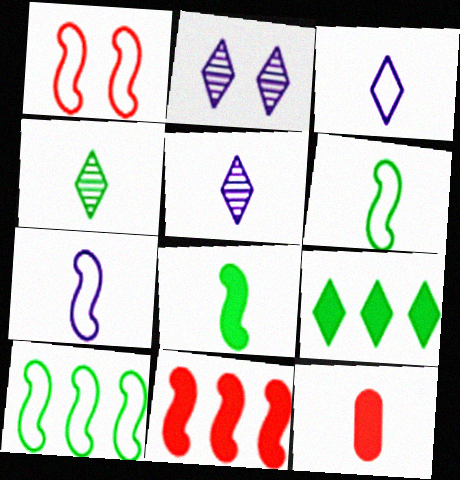[[1, 7, 10], 
[2, 10, 12], 
[4, 7, 12], 
[5, 6, 12]]